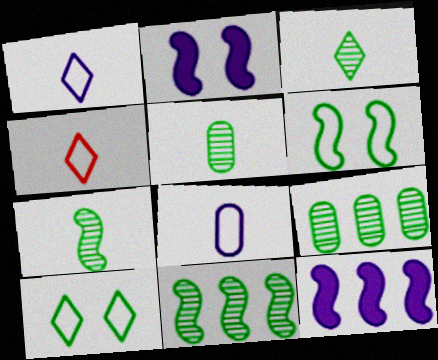[[2, 4, 9], 
[3, 5, 7]]